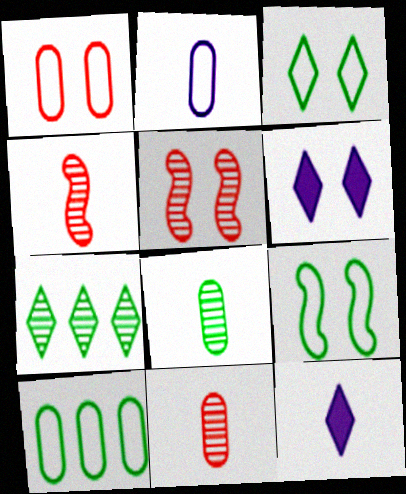[[1, 2, 10], 
[4, 6, 10], 
[5, 10, 12]]